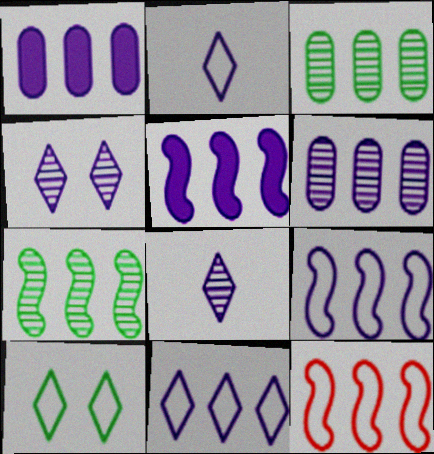[[5, 6, 11], 
[5, 7, 12]]